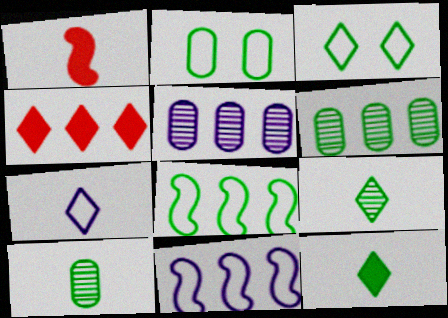[[1, 3, 5], 
[1, 7, 10], 
[4, 5, 8], 
[4, 6, 11]]